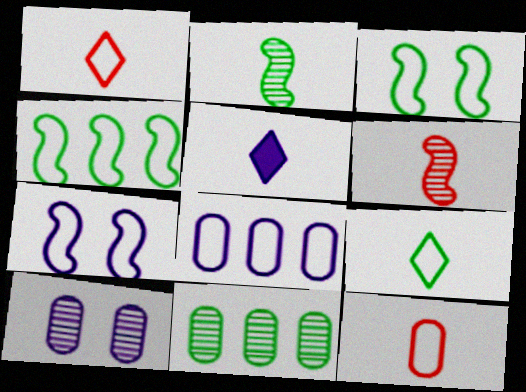[[1, 3, 8], 
[2, 5, 12]]